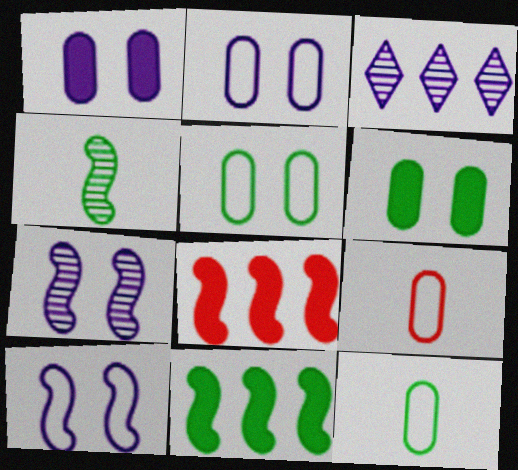[[4, 8, 10]]